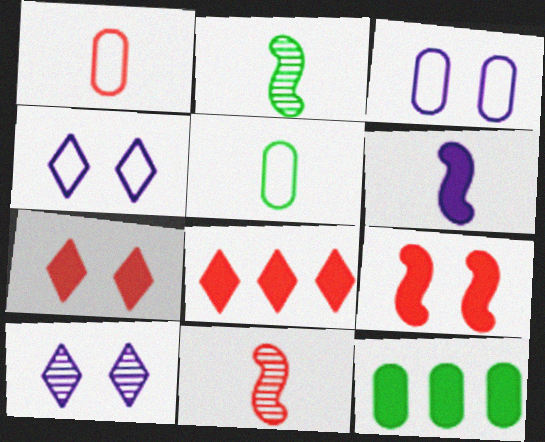[[2, 3, 8], 
[4, 11, 12], 
[6, 7, 12]]